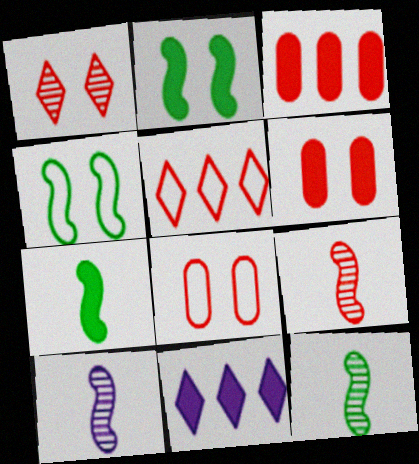[[5, 6, 9], 
[6, 7, 11], 
[8, 11, 12], 
[9, 10, 12]]